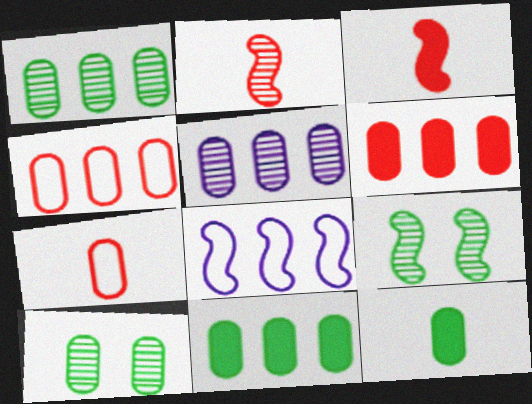[[3, 8, 9], 
[4, 5, 11]]